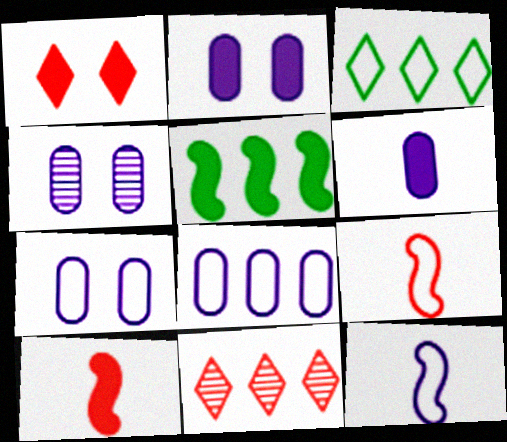[[1, 5, 6], 
[2, 4, 7], 
[3, 4, 10], 
[3, 7, 9], 
[4, 6, 8], 
[5, 8, 11]]